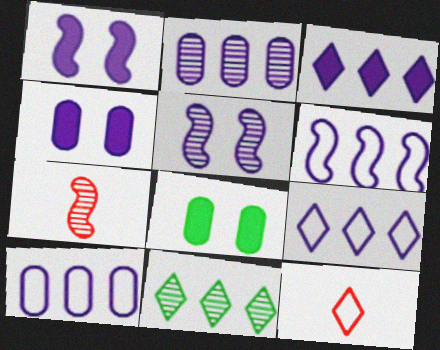[[2, 3, 6], 
[6, 9, 10], 
[7, 8, 9]]